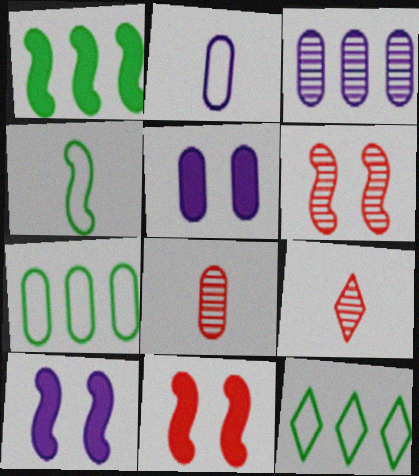[[2, 3, 5], 
[5, 7, 8], 
[7, 9, 10], 
[8, 10, 12]]